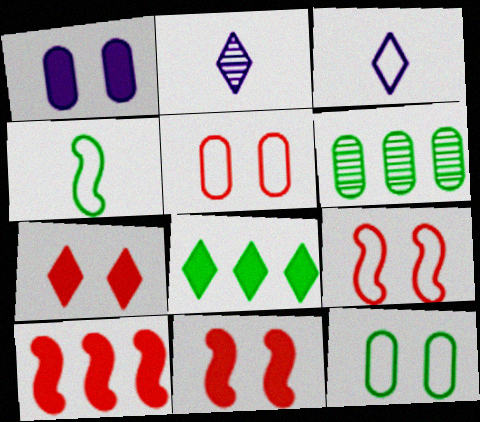[[2, 10, 12], 
[3, 6, 11]]